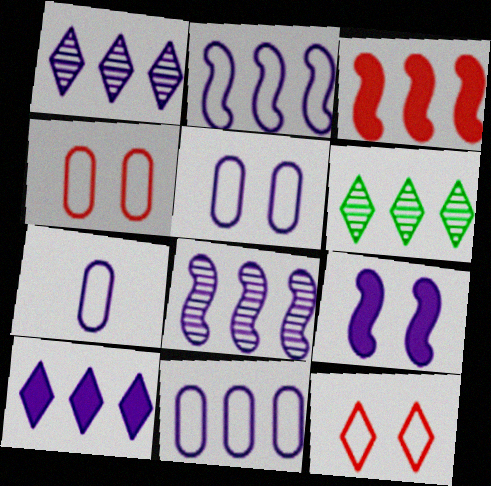[[1, 7, 9], 
[3, 6, 11], 
[5, 7, 11], 
[8, 10, 11]]